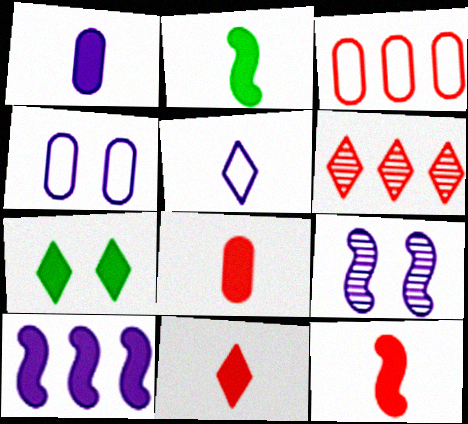[[1, 2, 11], 
[2, 4, 6], 
[5, 6, 7], 
[7, 8, 10], 
[8, 11, 12]]